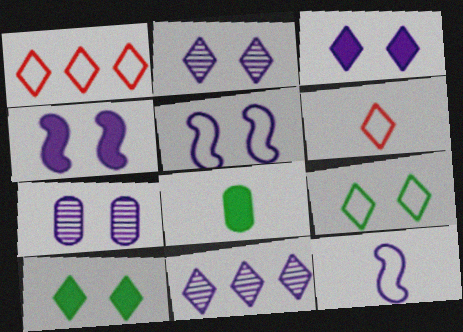[[3, 5, 7], 
[6, 10, 11]]